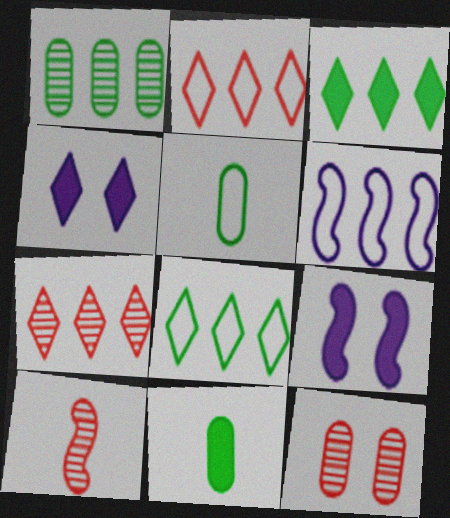[[5, 7, 9], 
[7, 10, 12]]